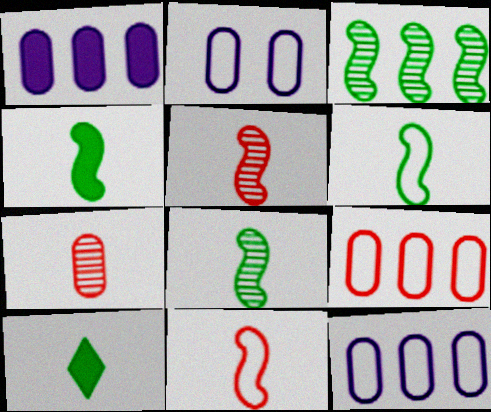[[4, 6, 8]]